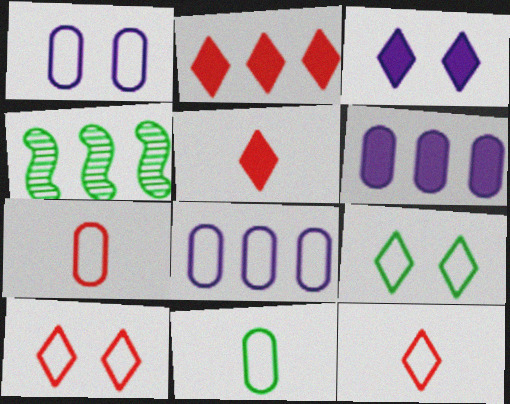[[1, 4, 5], 
[2, 4, 8], 
[3, 4, 7]]